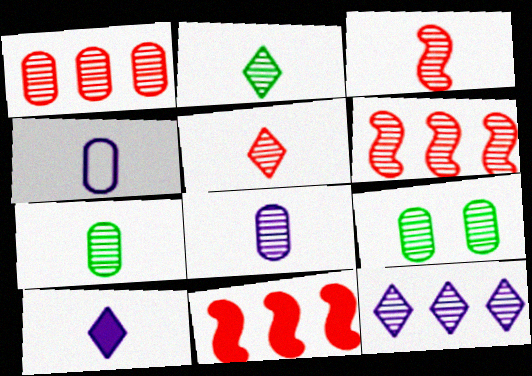[[1, 8, 9], 
[2, 3, 8], 
[3, 9, 12]]